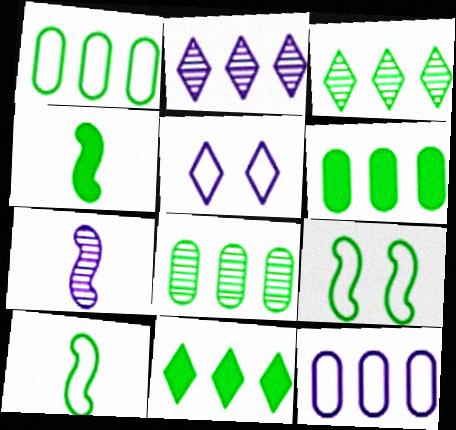[[1, 6, 8]]